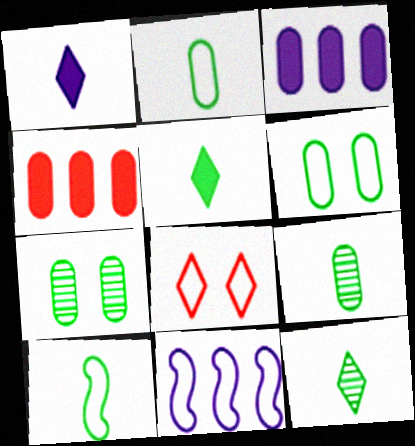[[2, 8, 11], 
[5, 9, 10]]